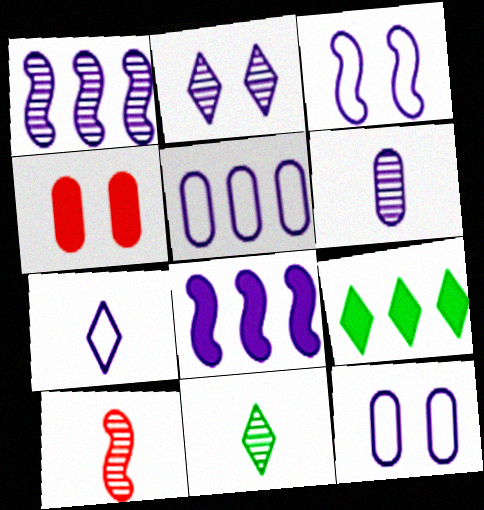[[1, 2, 6], 
[3, 5, 7], 
[6, 10, 11], 
[9, 10, 12]]